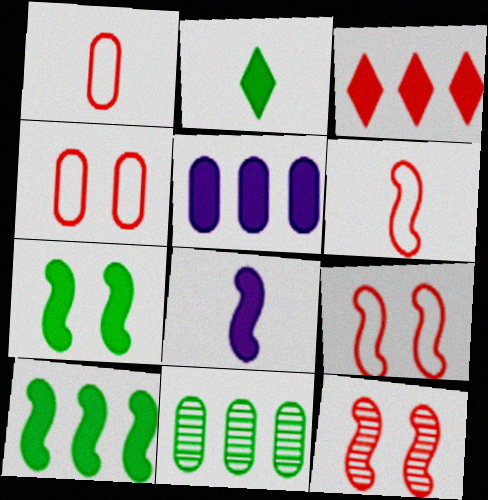[[1, 3, 12], 
[3, 5, 10]]